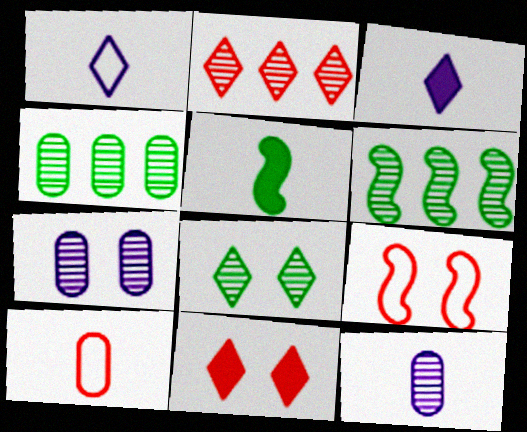[[3, 4, 9]]